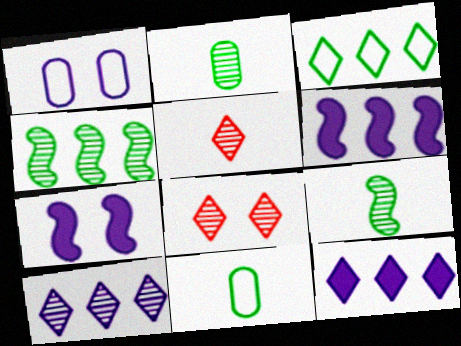[[6, 8, 11]]